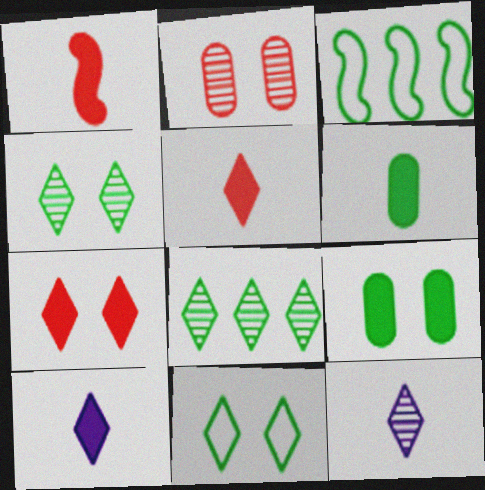[[1, 6, 10], 
[2, 3, 10], 
[3, 4, 6]]